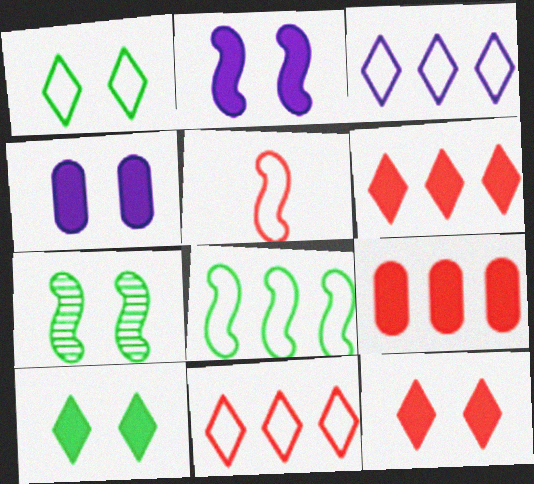[]